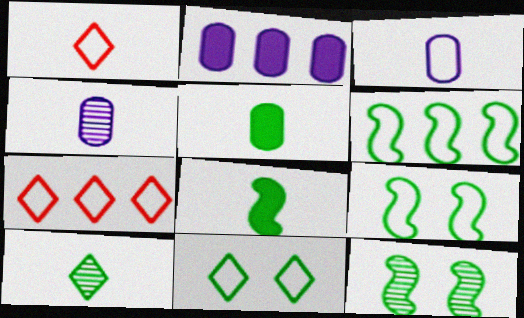[[1, 2, 12], 
[1, 4, 8], 
[3, 7, 9], 
[6, 8, 12]]